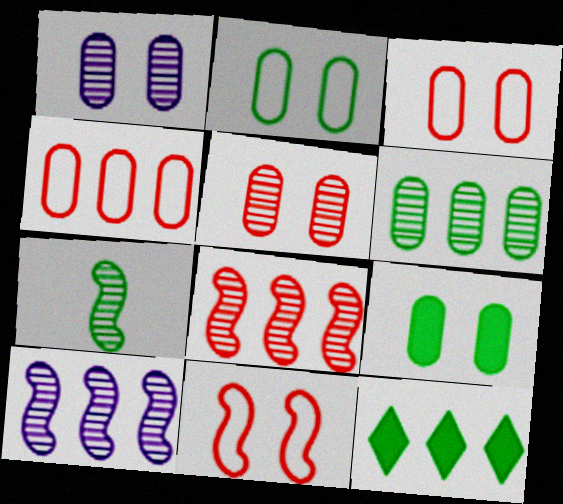[[1, 3, 9], 
[2, 7, 12], 
[4, 10, 12]]